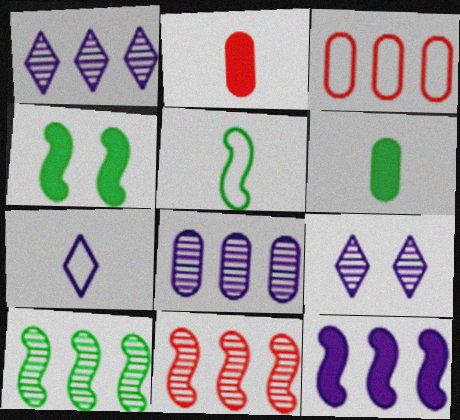[[4, 5, 10]]